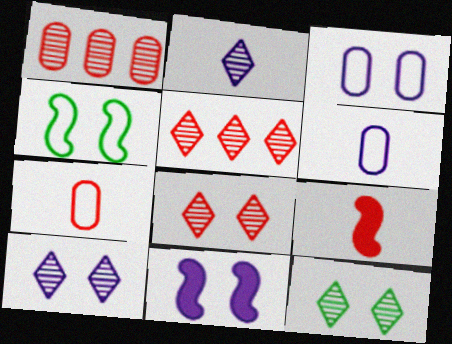[[2, 5, 12], 
[3, 10, 11], 
[8, 10, 12]]